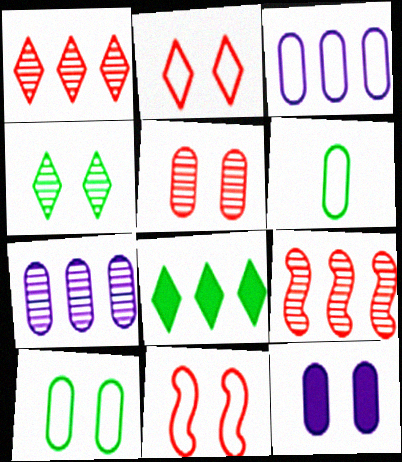[[3, 8, 9], 
[4, 11, 12], 
[5, 10, 12]]